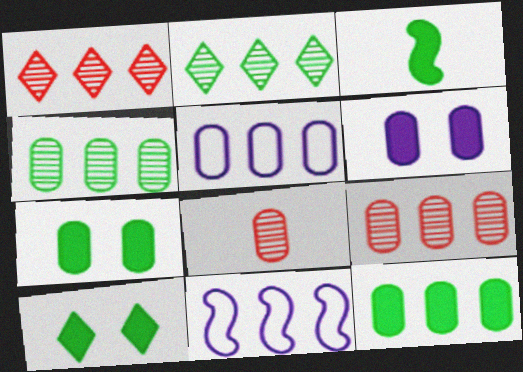[[1, 11, 12], 
[3, 10, 12], 
[5, 7, 8], 
[5, 9, 12], 
[8, 10, 11]]